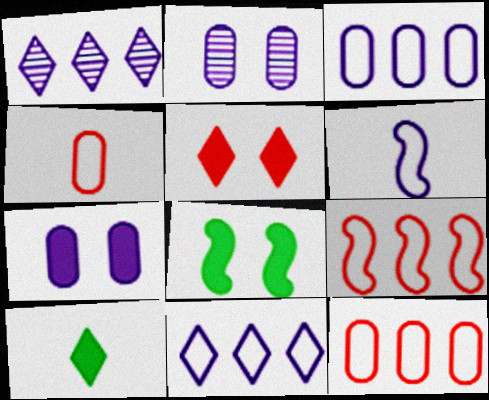[[1, 4, 8], 
[1, 6, 7], 
[2, 9, 10], 
[5, 7, 8]]